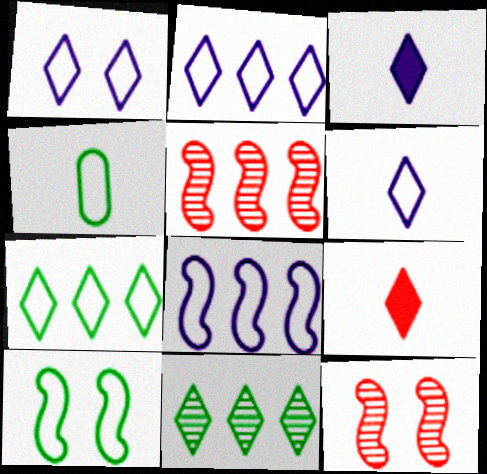[[1, 2, 6], 
[1, 9, 11], 
[4, 7, 10]]